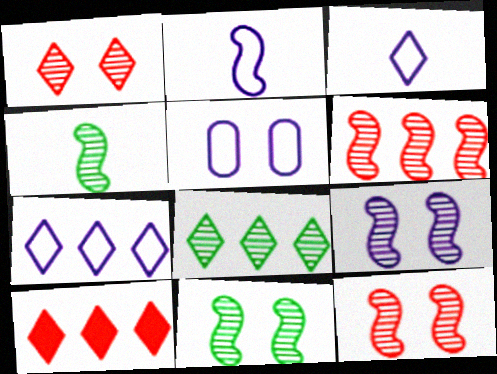[[2, 5, 7], 
[4, 5, 10], 
[4, 6, 9], 
[7, 8, 10], 
[9, 11, 12]]